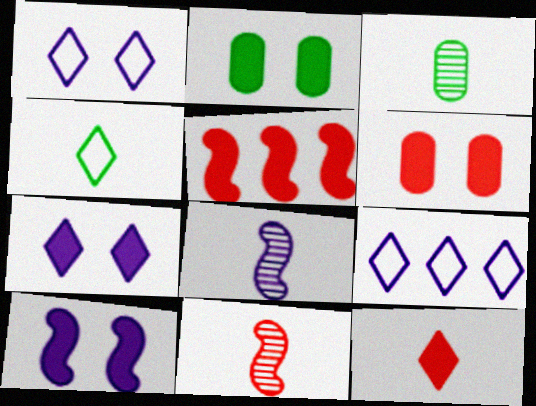[[1, 3, 5], 
[2, 9, 11], 
[5, 6, 12]]